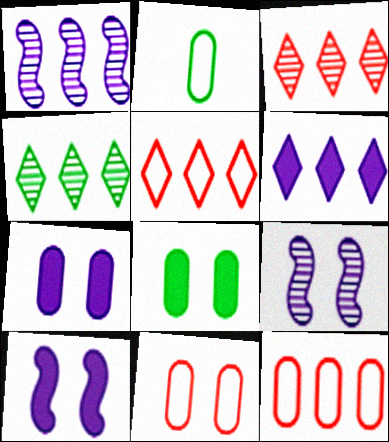[[2, 3, 10], 
[4, 5, 6]]